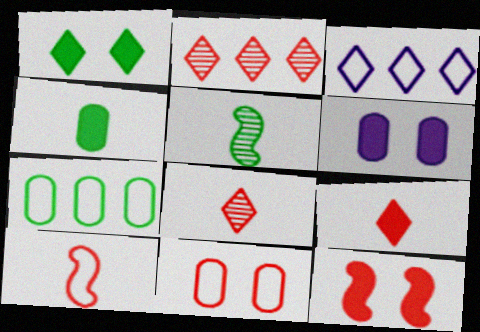[[1, 3, 8], 
[1, 5, 7], 
[1, 6, 12]]